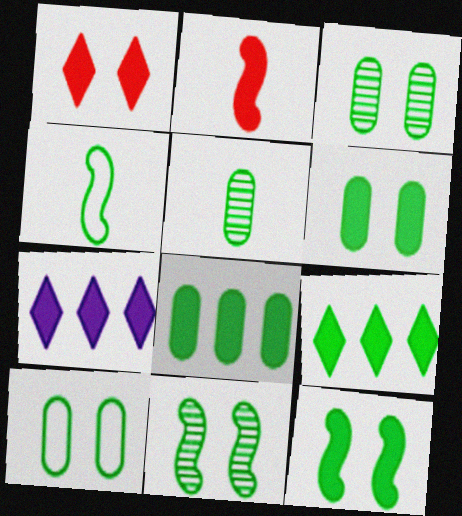[[2, 6, 7], 
[3, 4, 9], 
[3, 6, 10], 
[5, 8, 10]]